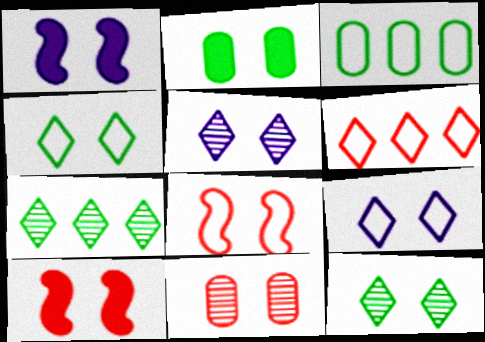[[1, 4, 11], 
[2, 5, 8]]